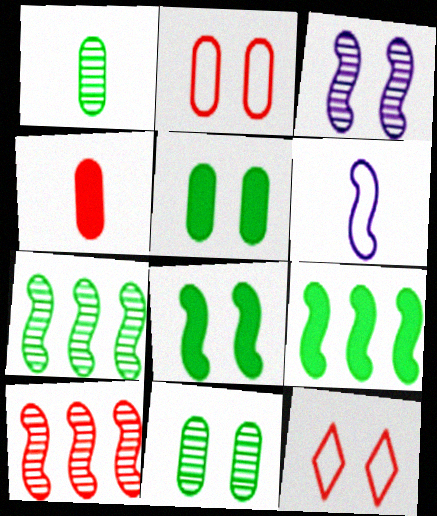[[3, 5, 12], 
[4, 10, 12], 
[6, 8, 10]]